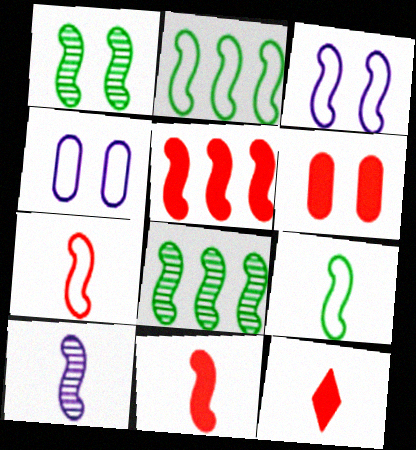[[2, 3, 7], 
[3, 8, 11], 
[4, 8, 12], 
[5, 6, 12], 
[9, 10, 11]]